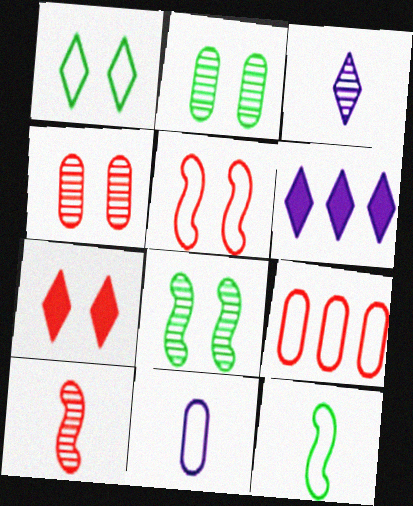[[4, 5, 7], 
[4, 6, 12], 
[7, 9, 10]]